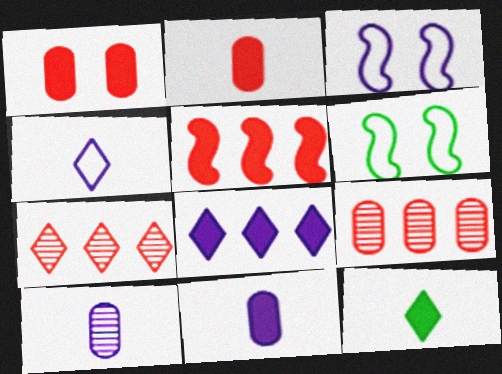[[3, 8, 10], 
[3, 9, 12], 
[6, 7, 11]]